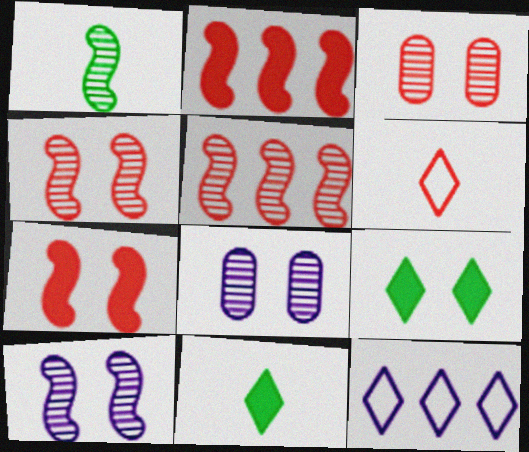[[1, 5, 10], 
[2, 3, 6]]